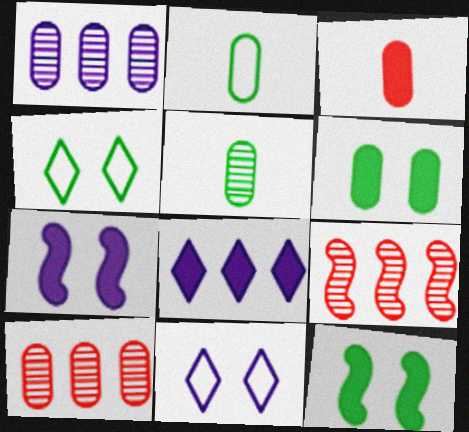[[3, 8, 12]]